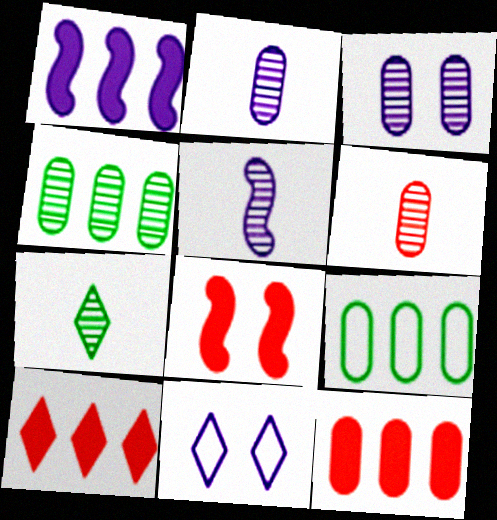[[1, 2, 11], 
[3, 4, 6], 
[5, 6, 7], 
[7, 10, 11]]